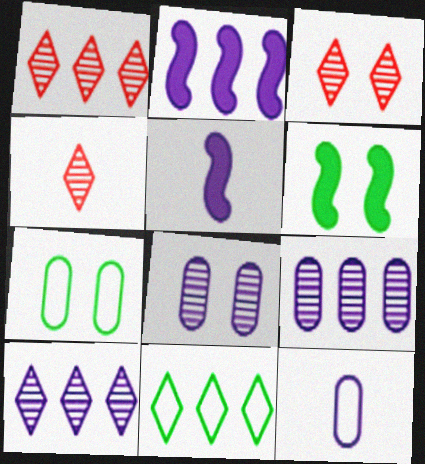[[1, 3, 4], 
[1, 5, 7], 
[1, 6, 12], 
[2, 4, 7]]